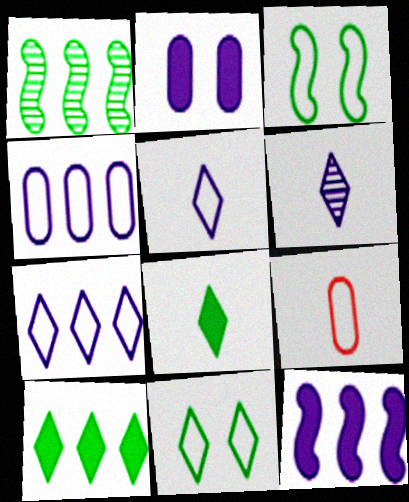[[3, 7, 9]]